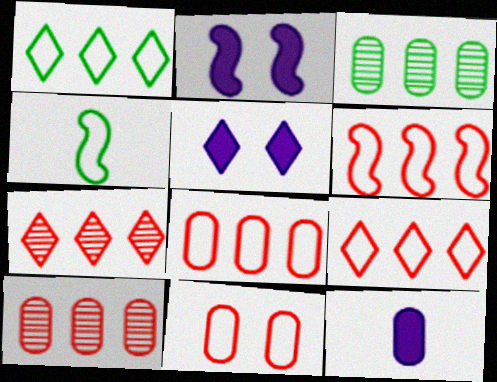[[3, 11, 12], 
[4, 5, 10], 
[6, 8, 9]]